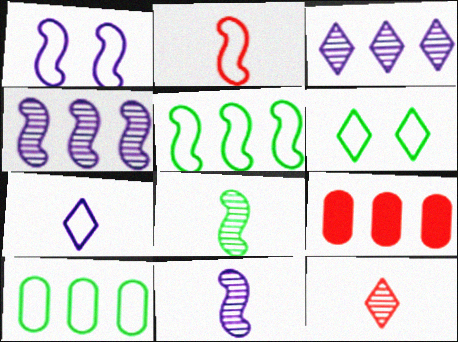[[1, 2, 5], 
[3, 5, 9], 
[6, 9, 11]]